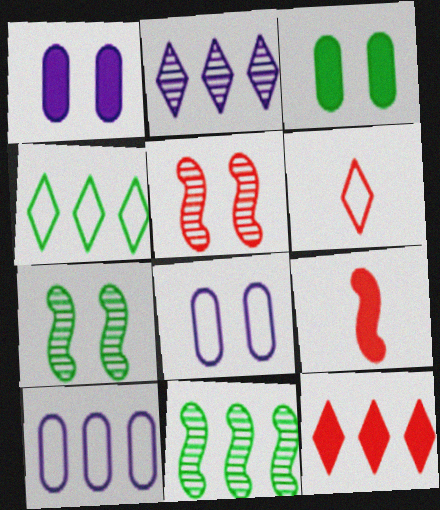[[1, 6, 11], 
[2, 4, 12], 
[10, 11, 12]]